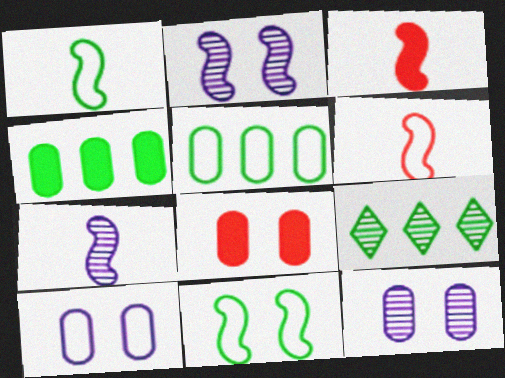[[1, 3, 7], 
[3, 9, 10]]